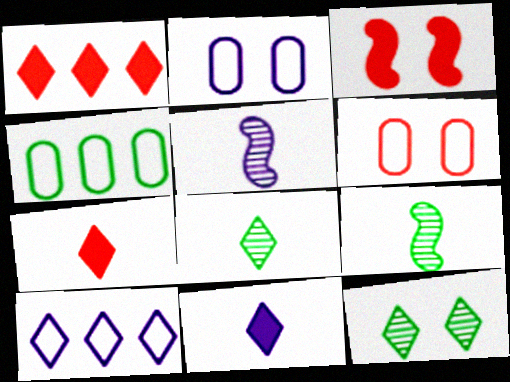[[1, 2, 9], 
[2, 3, 12], 
[7, 10, 12]]